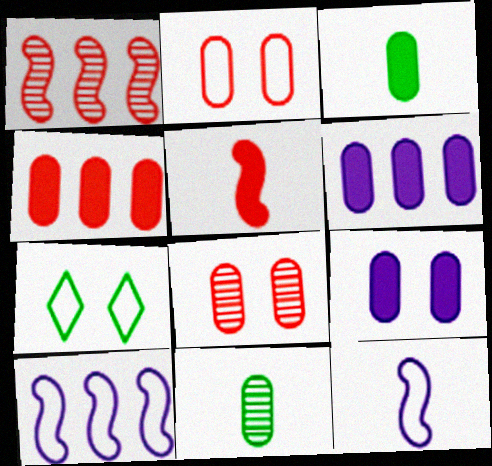[[2, 6, 11], 
[3, 4, 9]]